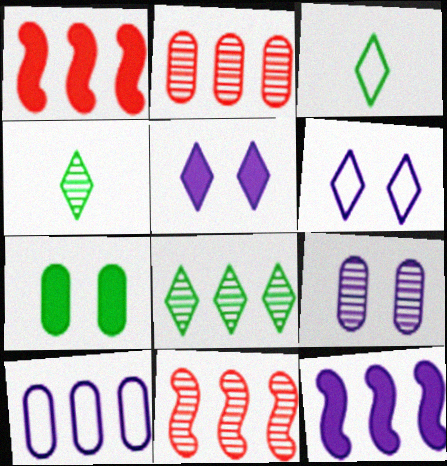[[1, 3, 9], 
[1, 8, 10], 
[4, 9, 11]]